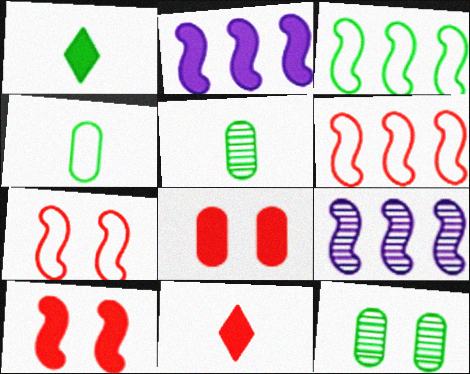[[1, 2, 8], 
[1, 3, 12]]